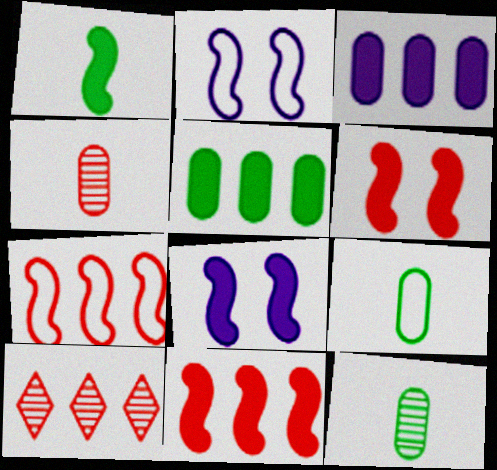[[1, 8, 11], 
[8, 9, 10]]